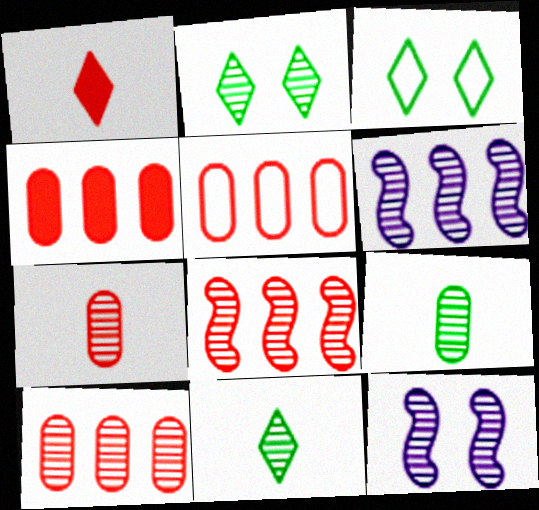[[2, 6, 7], 
[4, 5, 10], 
[10, 11, 12]]